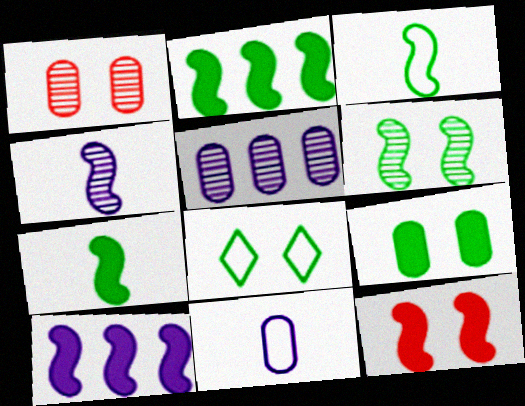[[2, 3, 6], 
[6, 8, 9], 
[7, 10, 12]]